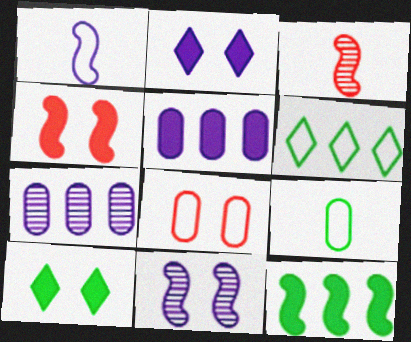[[1, 2, 7], 
[1, 6, 8], 
[8, 10, 11]]